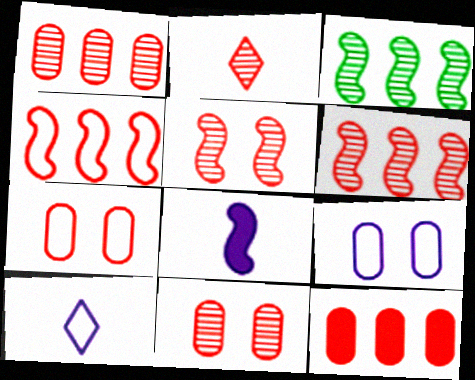[[1, 2, 5], 
[2, 6, 11]]